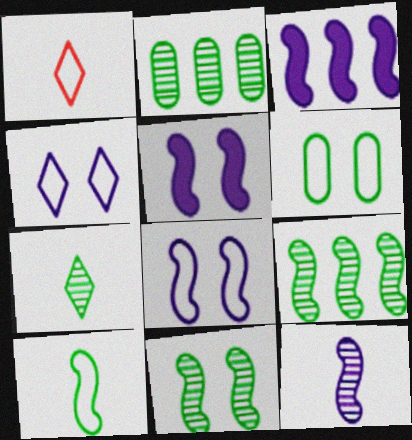[[1, 2, 5], 
[2, 7, 11], 
[3, 8, 12]]